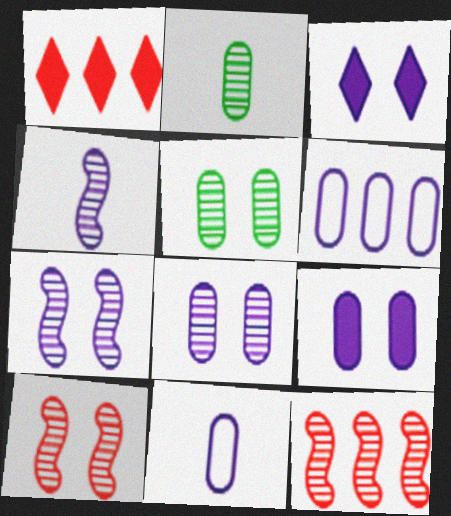[[3, 4, 6]]